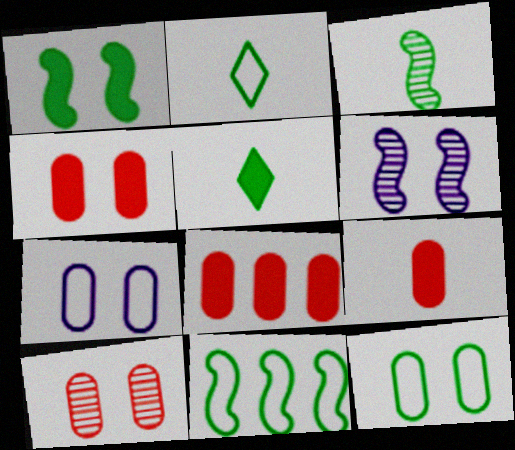[[1, 3, 11], 
[2, 6, 8], 
[2, 11, 12], 
[4, 8, 9]]